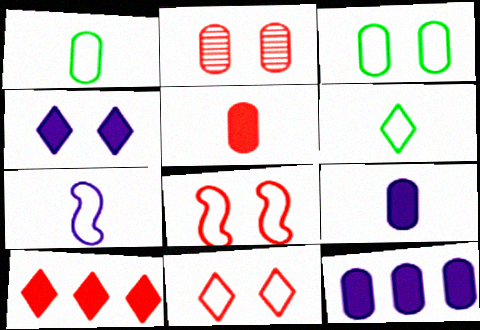[[1, 2, 12]]